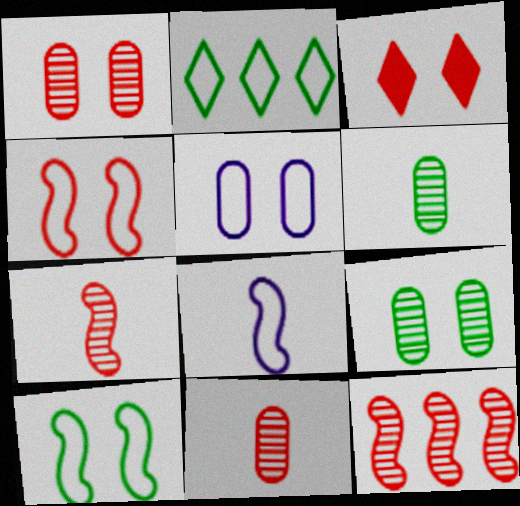[[1, 3, 4]]